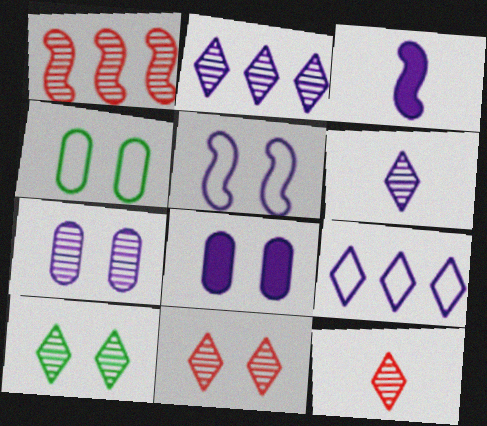[[2, 10, 12], 
[3, 7, 9]]